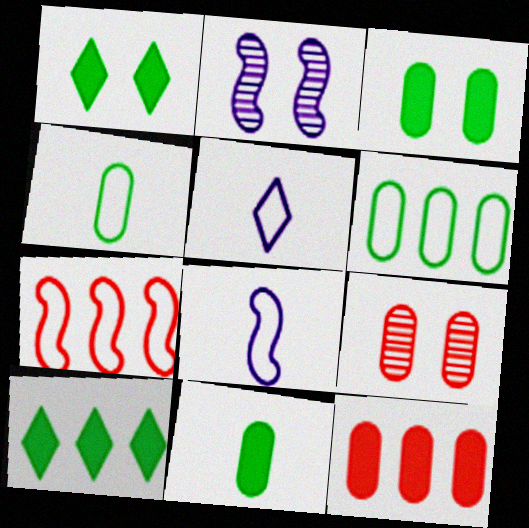[[8, 9, 10]]